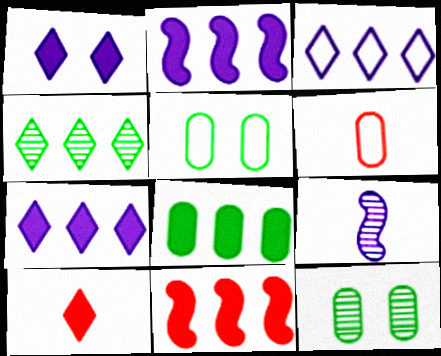[[7, 8, 11]]